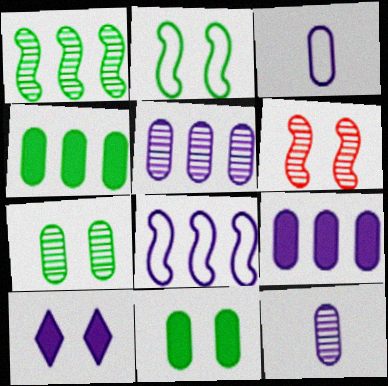[[8, 10, 12]]